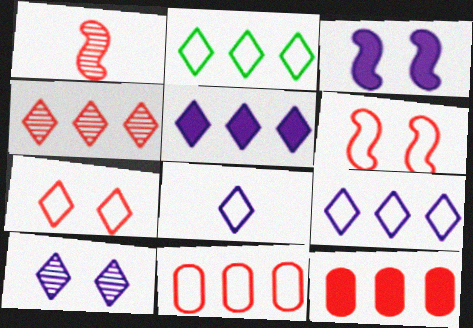[[1, 7, 12], 
[2, 4, 5], 
[2, 7, 8], 
[5, 8, 10]]